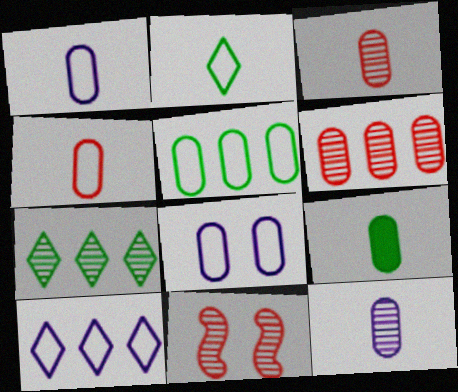[[1, 3, 9], 
[4, 5, 8], 
[4, 9, 12], 
[6, 8, 9], 
[7, 11, 12], 
[9, 10, 11]]